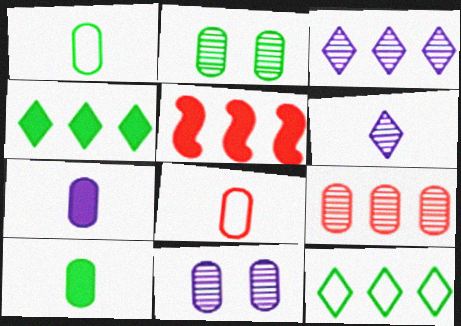[]